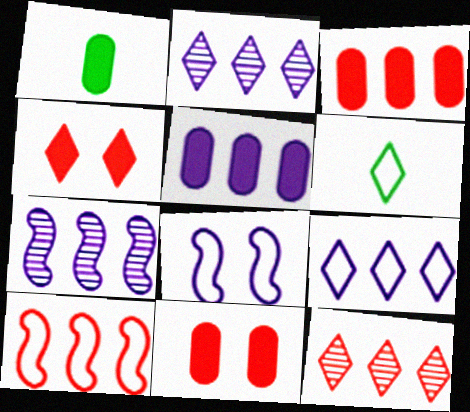[[1, 5, 11], 
[1, 8, 12], 
[2, 4, 6], 
[3, 10, 12], 
[5, 7, 9], 
[6, 7, 11]]